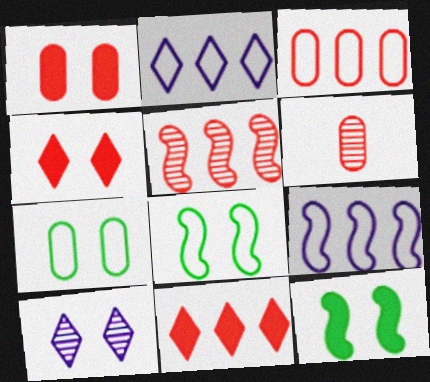[[1, 3, 6], 
[1, 8, 10], 
[2, 6, 12], 
[3, 5, 11]]